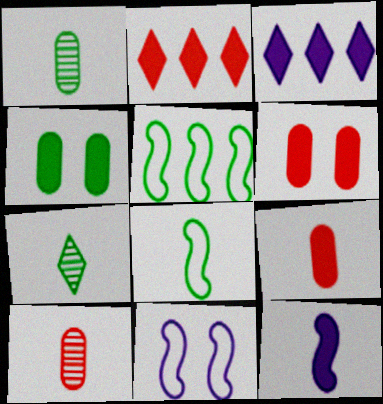[[1, 2, 11], 
[2, 4, 12], 
[4, 5, 7]]